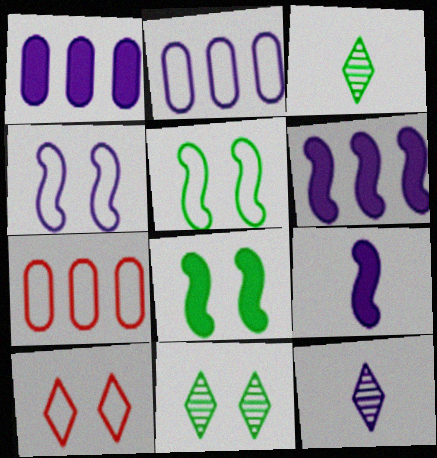[[1, 4, 12], 
[7, 8, 12], 
[7, 9, 11]]